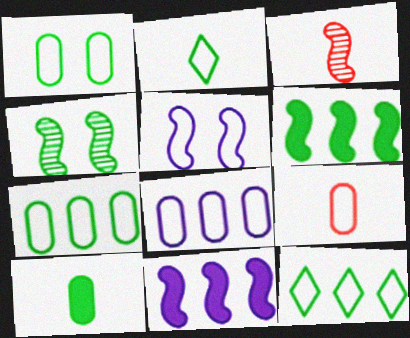[[1, 8, 9], 
[3, 5, 6], 
[4, 10, 12], 
[5, 9, 12]]